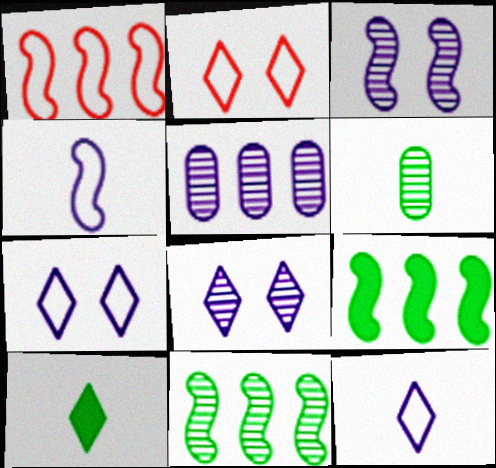[]